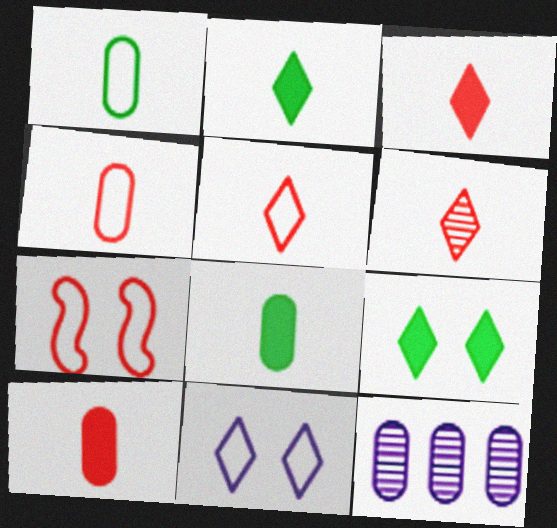[[2, 7, 12], 
[3, 5, 6]]